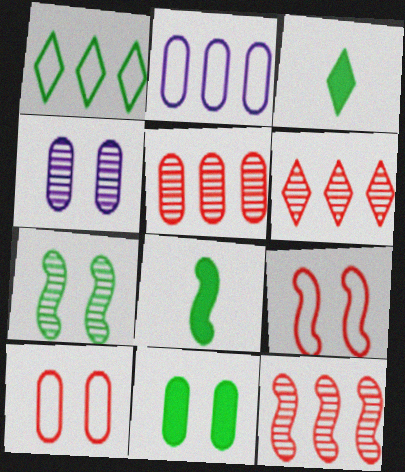[[4, 10, 11], 
[5, 6, 12]]